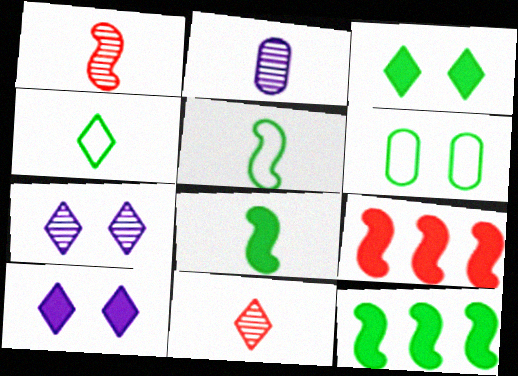[]